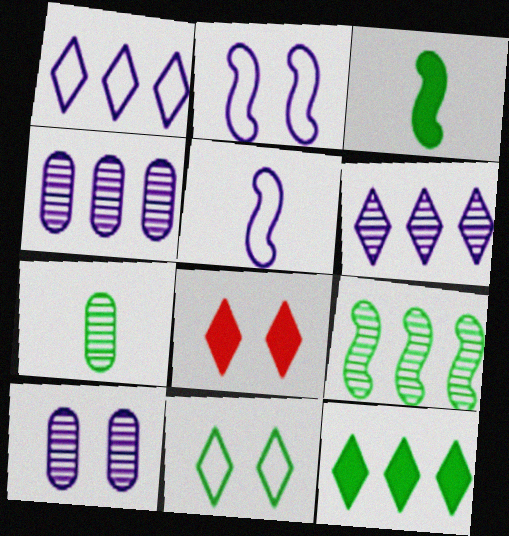[]